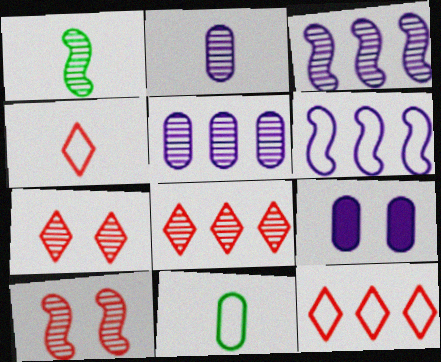[[1, 3, 10], 
[1, 5, 7], 
[1, 9, 12]]